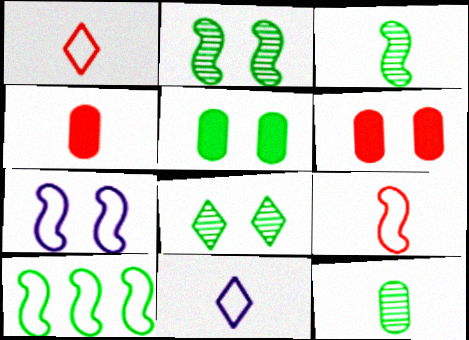[[3, 4, 11], 
[6, 7, 8], 
[7, 9, 10]]